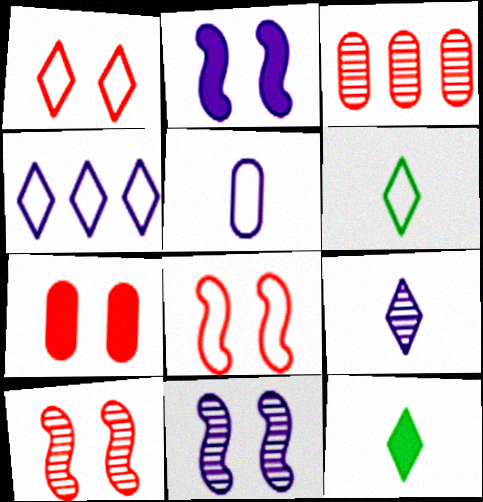[[1, 4, 6], 
[1, 7, 10], 
[2, 3, 6]]